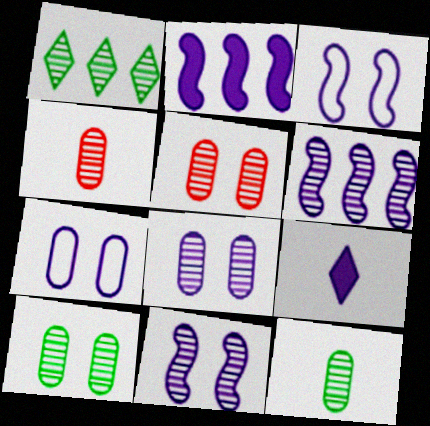[[1, 4, 11], 
[5, 8, 10], 
[6, 7, 9]]